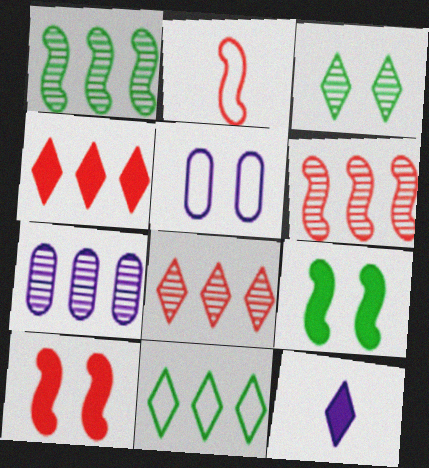[[1, 7, 8], 
[2, 5, 11], 
[2, 6, 10], 
[3, 5, 10]]